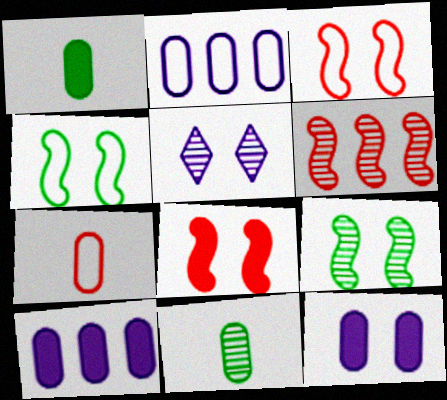[[5, 6, 11]]